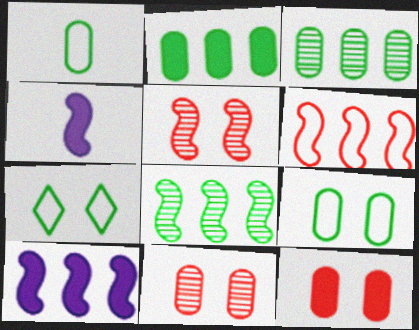[[6, 8, 10]]